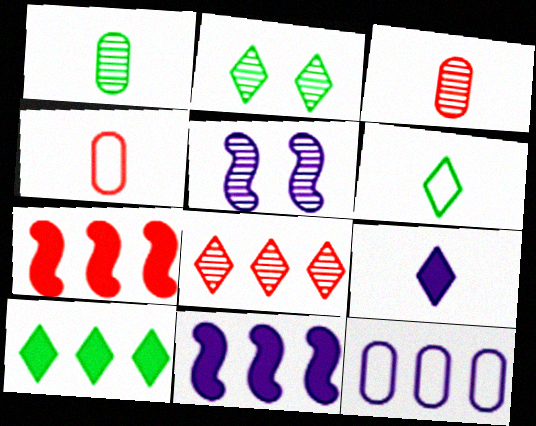[[1, 5, 8], 
[2, 4, 11], 
[2, 6, 10], 
[4, 5, 10], 
[5, 9, 12]]